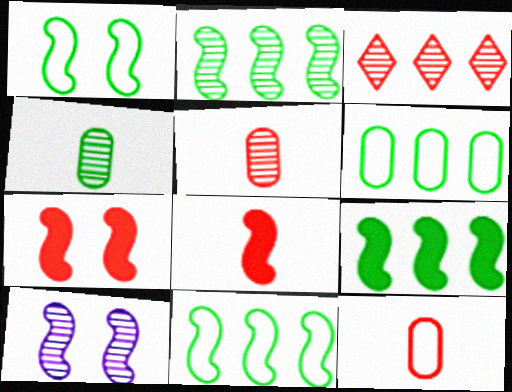[[1, 7, 10], 
[2, 9, 11], 
[3, 4, 10], 
[3, 7, 12], 
[8, 10, 11]]